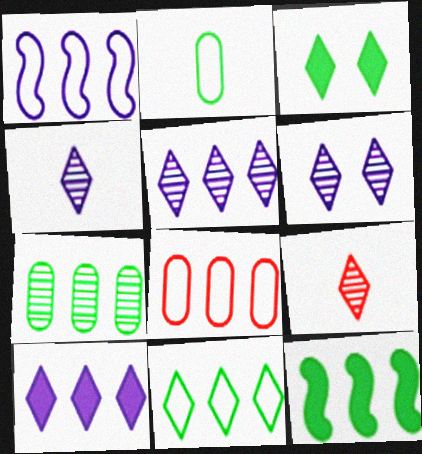[[1, 8, 11], 
[4, 5, 6], 
[5, 8, 12], 
[7, 11, 12]]